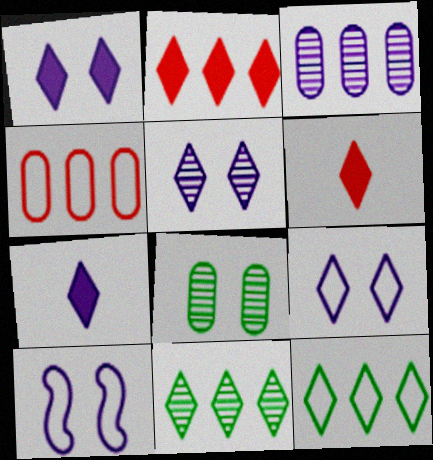[[1, 5, 9], 
[3, 7, 10], 
[5, 6, 12], 
[6, 9, 11]]